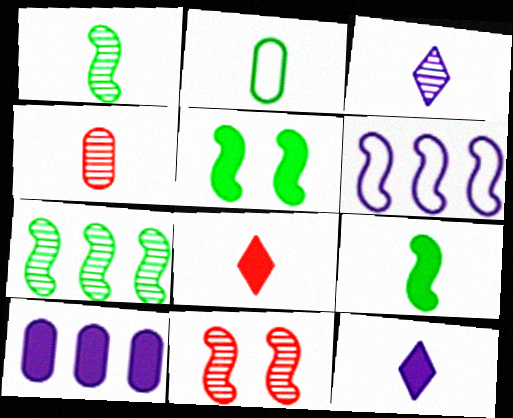[[1, 3, 4], 
[5, 8, 10], 
[6, 9, 11]]